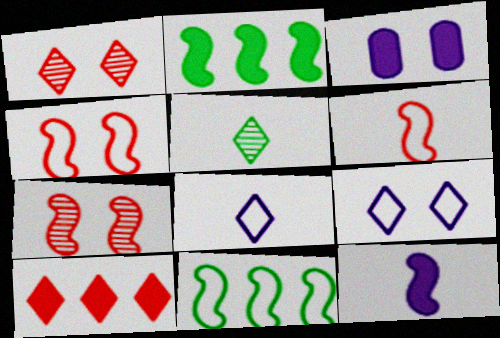[[5, 9, 10], 
[7, 11, 12]]